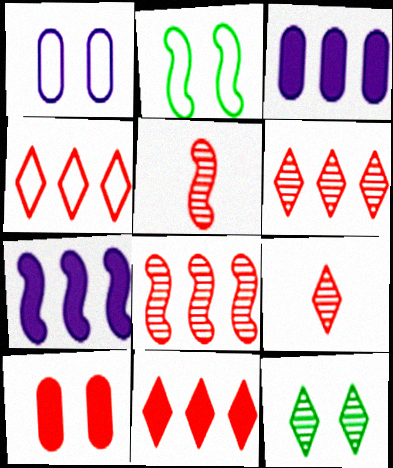[[2, 3, 9], 
[2, 5, 7], 
[4, 5, 10], 
[4, 6, 11]]